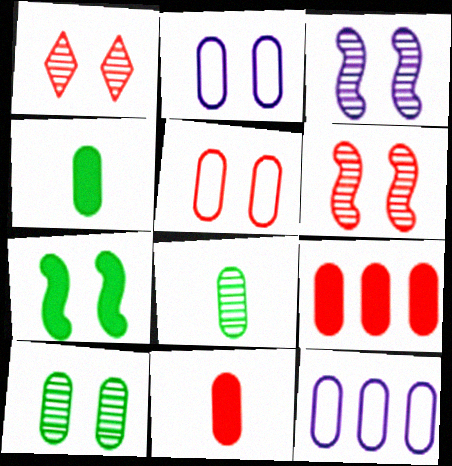[[1, 2, 7], 
[1, 3, 10], 
[2, 8, 9], 
[10, 11, 12]]